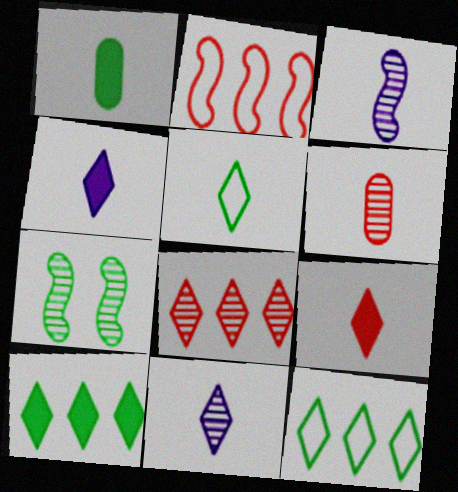[[1, 7, 12], 
[5, 9, 11]]